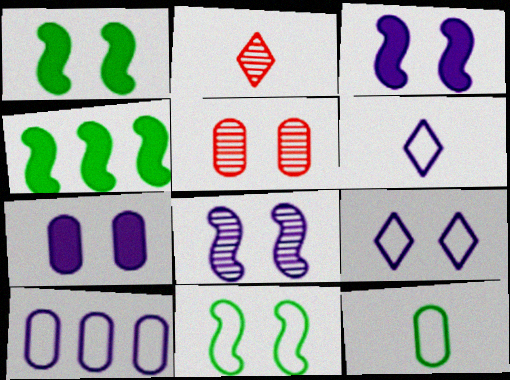[[1, 2, 10], 
[1, 5, 9], 
[4, 5, 6], 
[7, 8, 9]]